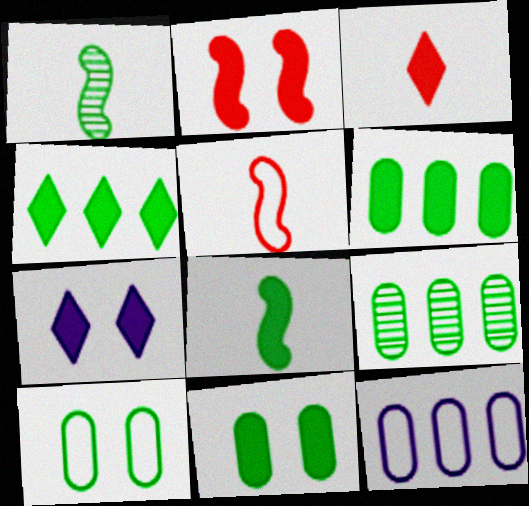[[1, 4, 10], 
[2, 7, 11], 
[3, 4, 7], 
[4, 8, 11], 
[5, 7, 9]]